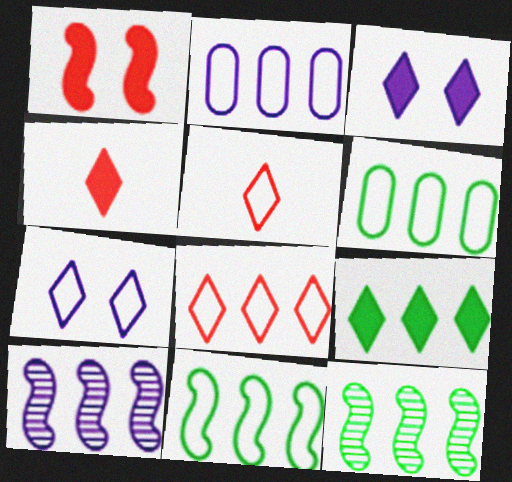[[2, 8, 11], 
[3, 4, 9], 
[6, 9, 12]]